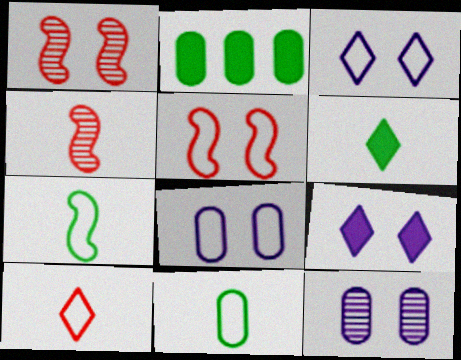[[2, 3, 4]]